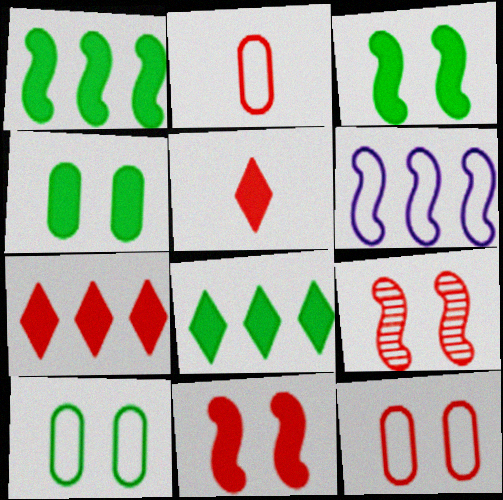[[2, 7, 9]]